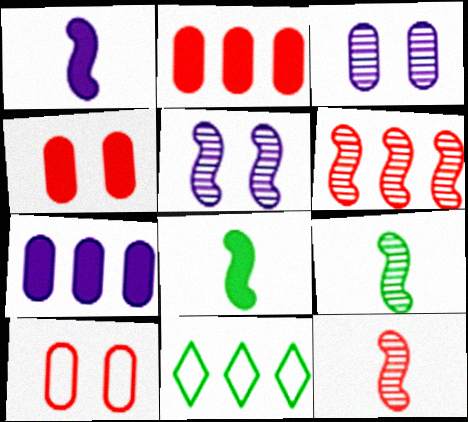[[5, 6, 9], 
[6, 7, 11]]